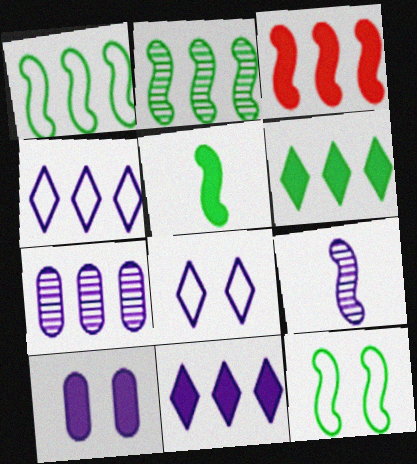[[2, 5, 12], 
[3, 9, 12], 
[4, 9, 10]]